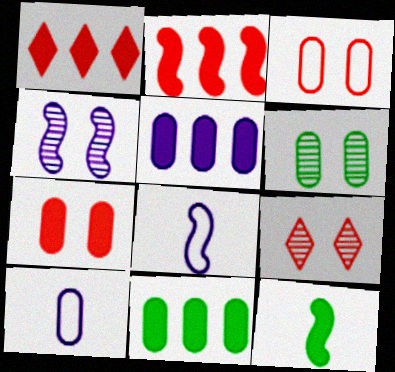[[1, 6, 8], 
[4, 6, 9], 
[8, 9, 11]]